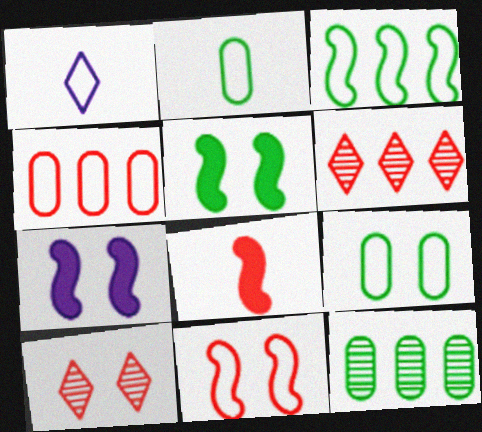[[2, 6, 7], 
[4, 8, 10], 
[7, 9, 10]]